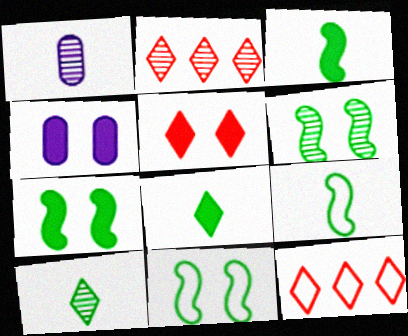[[1, 2, 6], 
[1, 7, 12], 
[2, 4, 9], 
[4, 5, 7], 
[6, 7, 11]]